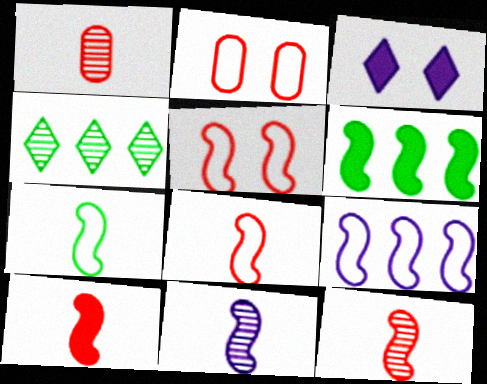[[5, 6, 11], 
[5, 7, 9], 
[7, 10, 11], 
[8, 10, 12]]